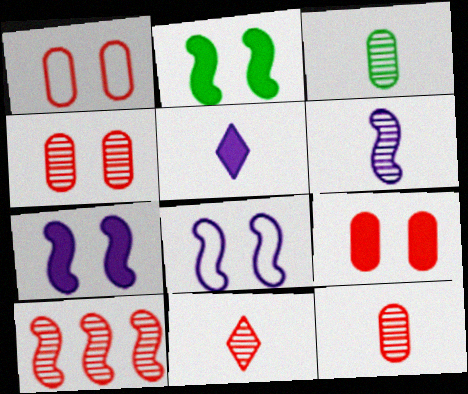[[1, 4, 9], 
[3, 6, 11], 
[4, 10, 11]]